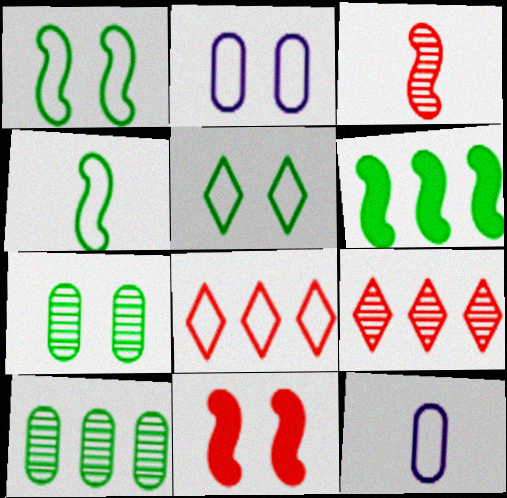[[1, 8, 12], 
[2, 4, 8]]